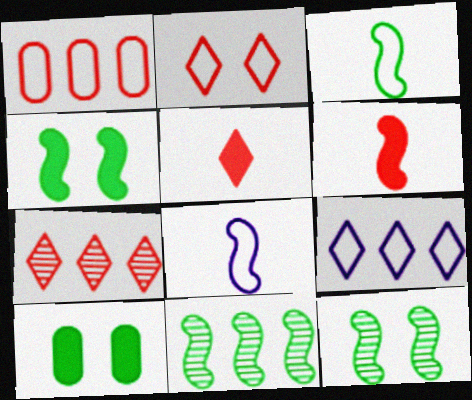[[2, 5, 7], 
[3, 4, 11], 
[7, 8, 10]]